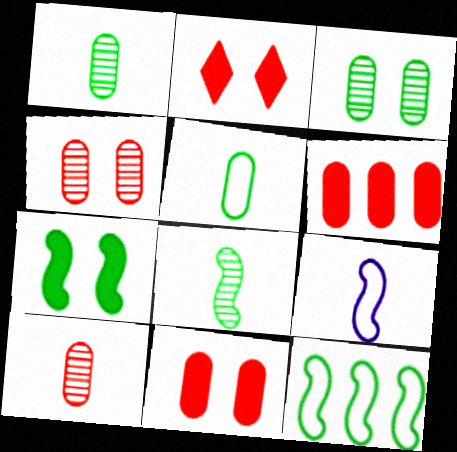[[7, 8, 12]]